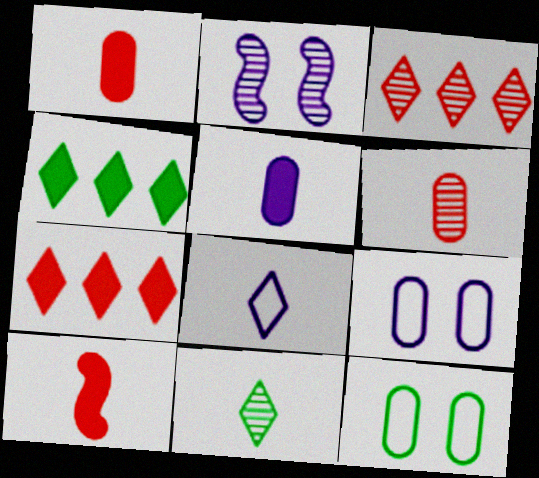[]